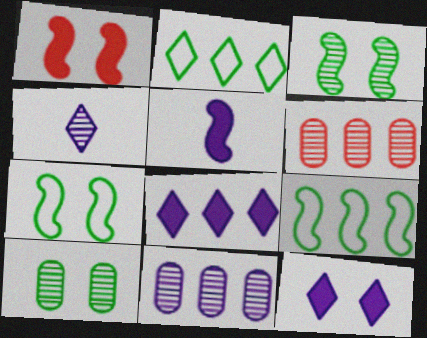[[3, 4, 6], 
[6, 8, 9]]